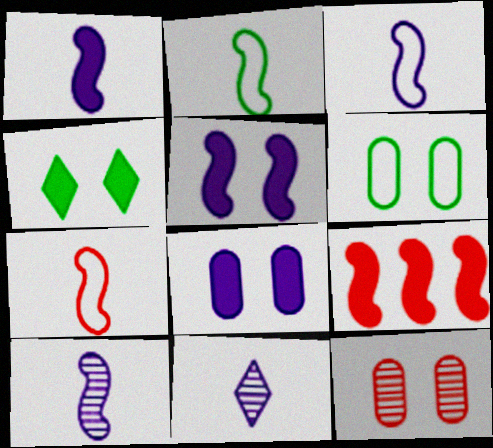[[1, 3, 10], 
[2, 3, 7], 
[6, 8, 12], 
[6, 9, 11]]